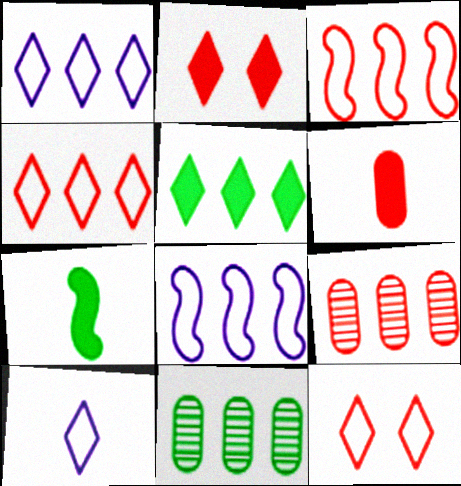[[5, 8, 9]]